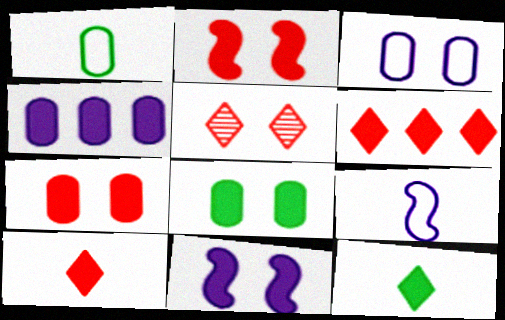[[2, 4, 12]]